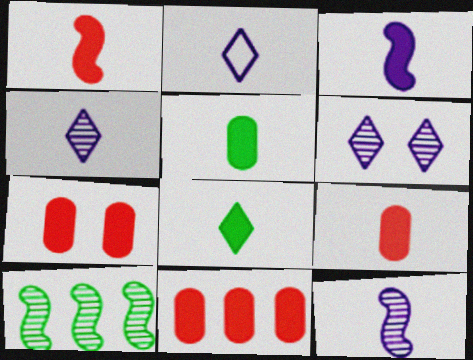[[2, 7, 10], 
[3, 8, 9], 
[7, 9, 11]]